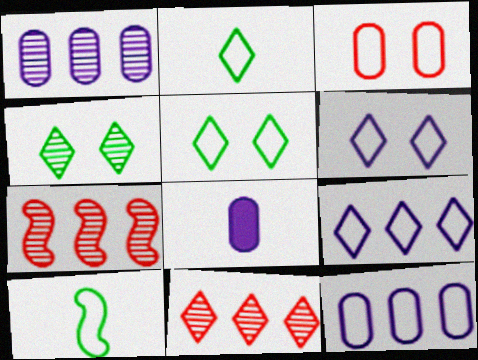[[3, 9, 10], 
[5, 7, 8]]